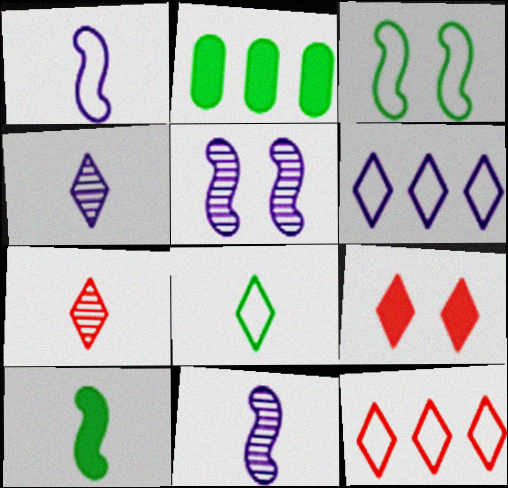[[7, 9, 12]]